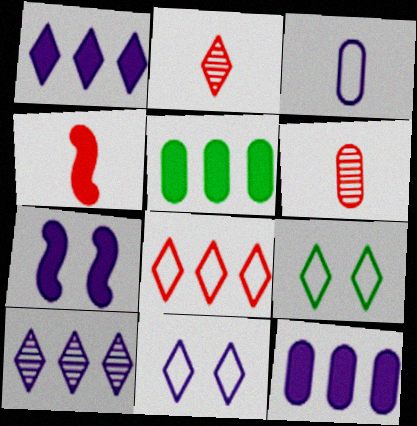[[1, 2, 9], 
[3, 7, 10]]